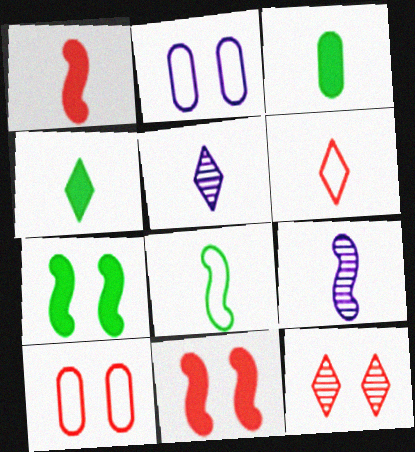[[1, 8, 9], 
[2, 7, 12], 
[3, 6, 9], 
[4, 5, 6], 
[10, 11, 12]]